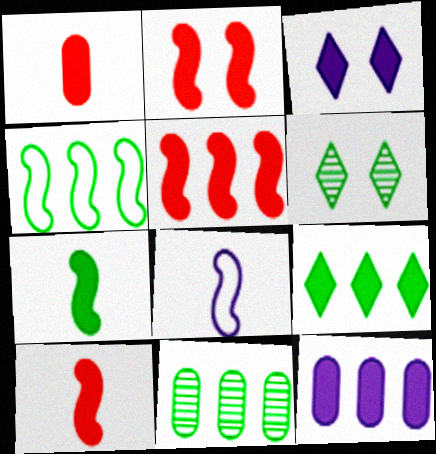[[2, 5, 10], 
[4, 9, 11], 
[5, 9, 12]]